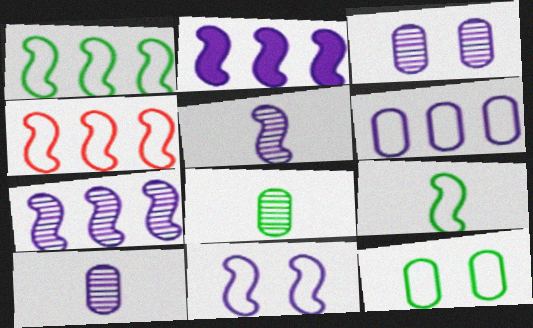[[2, 5, 11], 
[4, 9, 11]]